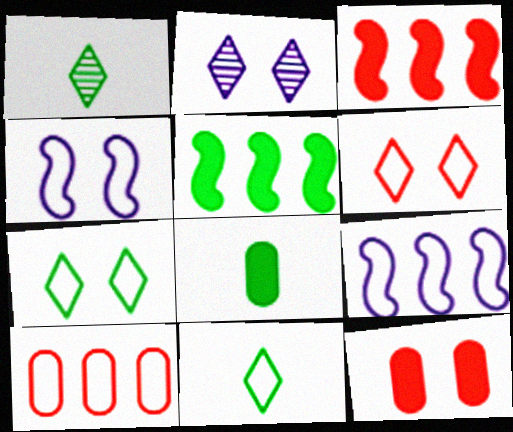[[1, 9, 12], 
[4, 10, 11]]